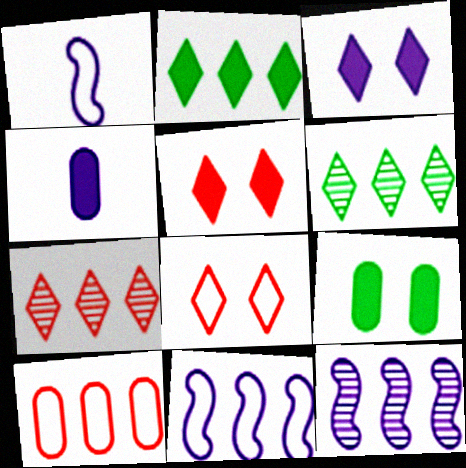[[1, 7, 9], 
[2, 10, 12]]